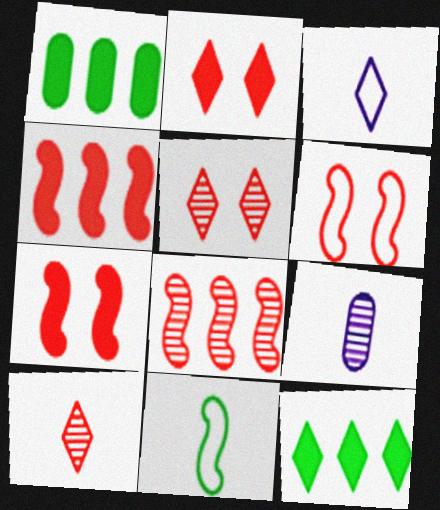[[3, 5, 12], 
[6, 9, 12]]